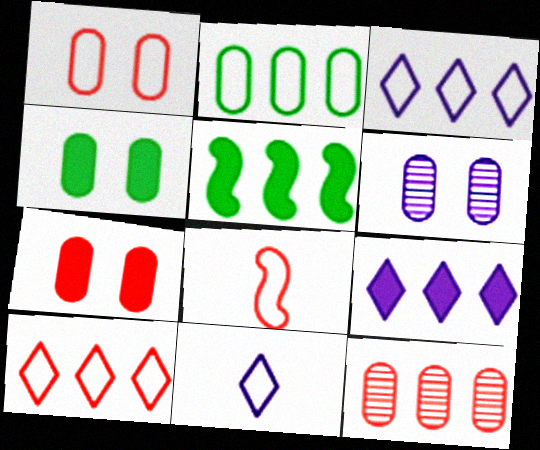[[1, 4, 6], 
[1, 8, 10], 
[3, 5, 12]]